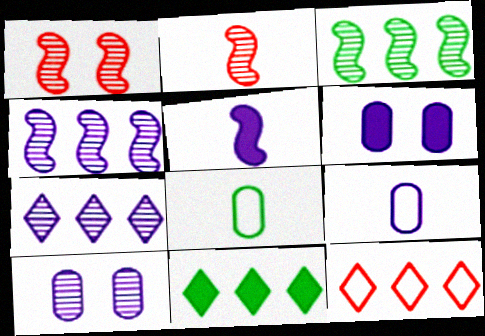[[1, 9, 11], 
[7, 11, 12]]